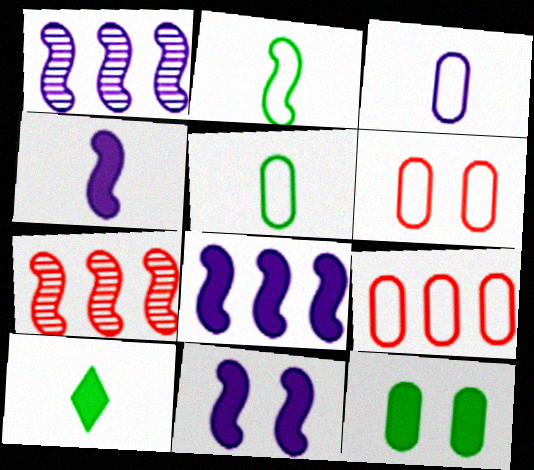[[1, 6, 10], 
[2, 7, 11], 
[4, 8, 11]]